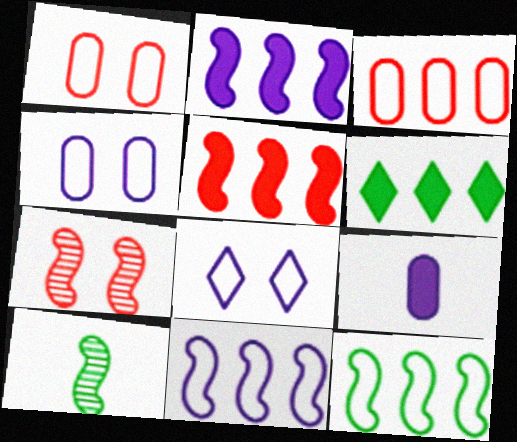[]